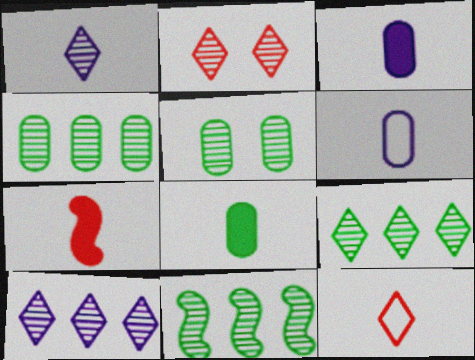[[1, 2, 9], 
[4, 9, 11]]